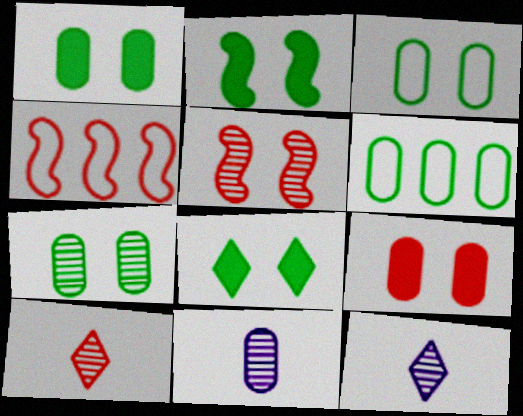[[1, 2, 8], 
[1, 3, 7], 
[1, 4, 12], 
[4, 8, 11], 
[4, 9, 10], 
[6, 9, 11]]